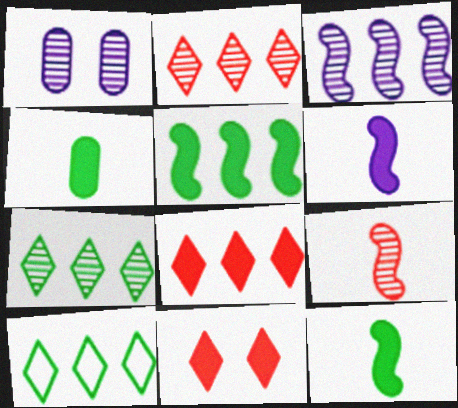[[1, 7, 9]]